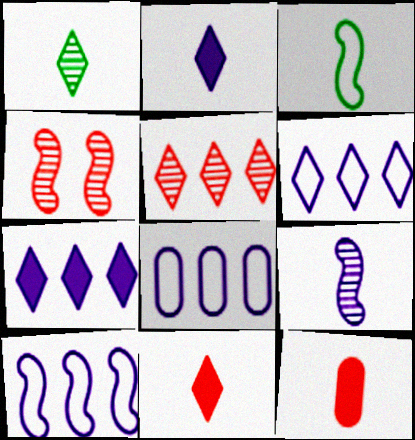[[6, 8, 10]]